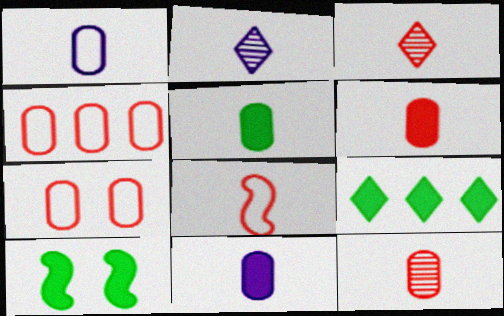[[1, 5, 12], 
[2, 4, 10], 
[2, 5, 8], 
[3, 6, 8], 
[5, 6, 11], 
[5, 9, 10]]